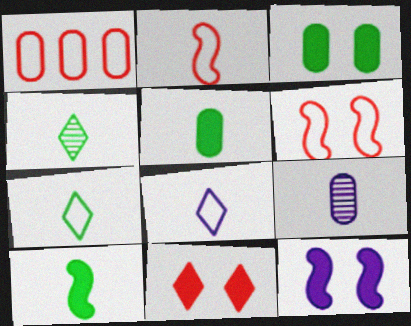[[1, 3, 9], 
[1, 4, 12], 
[3, 11, 12]]